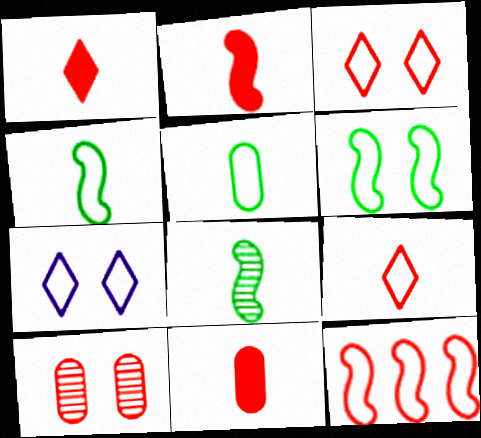[[1, 2, 11], 
[1, 10, 12], 
[5, 7, 12]]